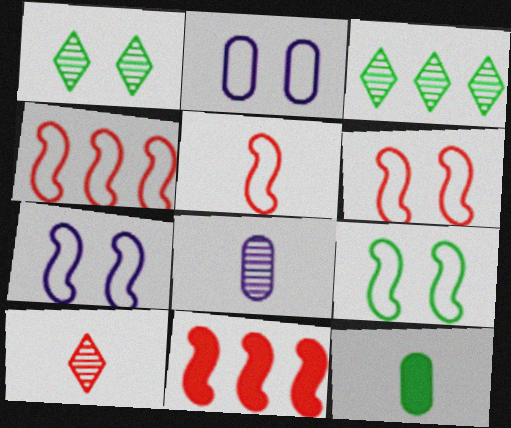[[3, 9, 12], 
[4, 5, 6], 
[6, 7, 9]]